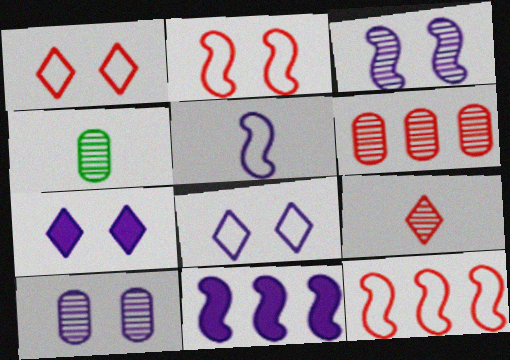[[1, 4, 11], 
[3, 5, 11], 
[4, 6, 10], 
[4, 7, 12]]